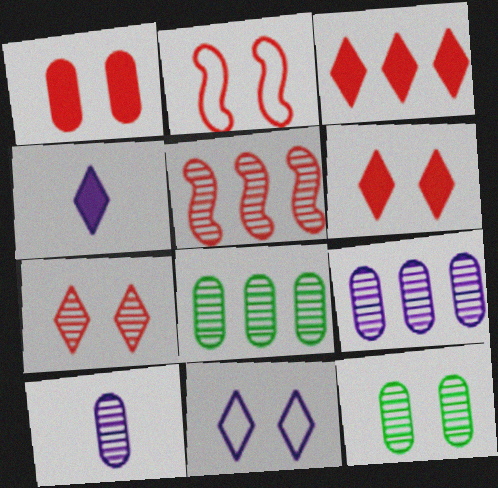[[1, 2, 7], 
[2, 4, 8]]